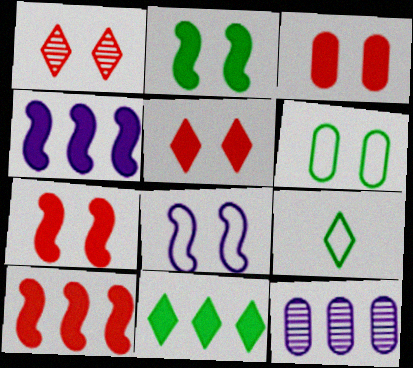[[3, 5, 7], 
[7, 9, 12]]